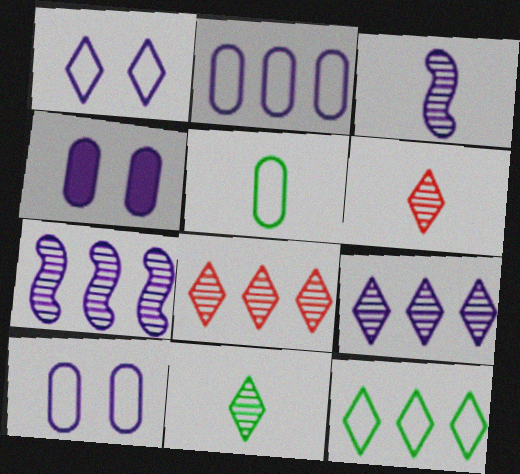[]